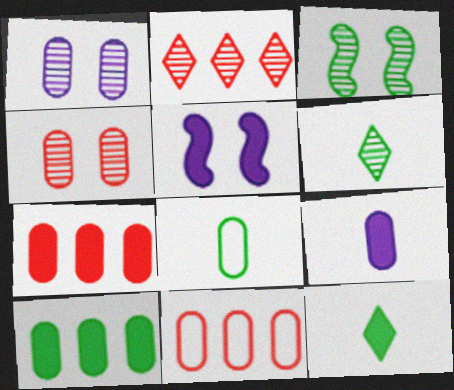[[1, 7, 8], 
[2, 5, 8], 
[5, 6, 11], 
[5, 7, 12]]